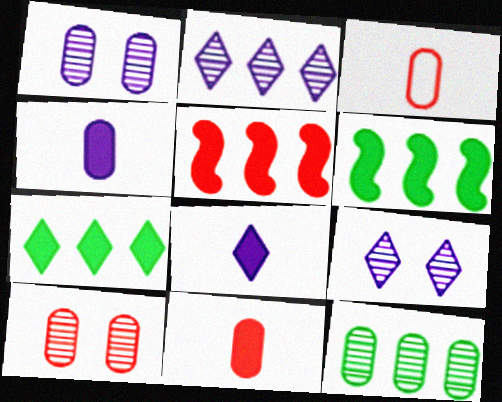[[3, 6, 9]]